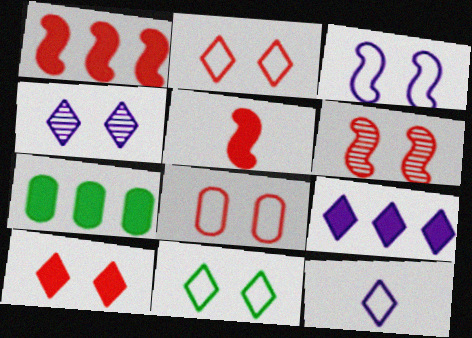[[1, 7, 9], 
[3, 8, 11], 
[4, 9, 12], 
[4, 10, 11], 
[6, 7, 12], 
[6, 8, 10]]